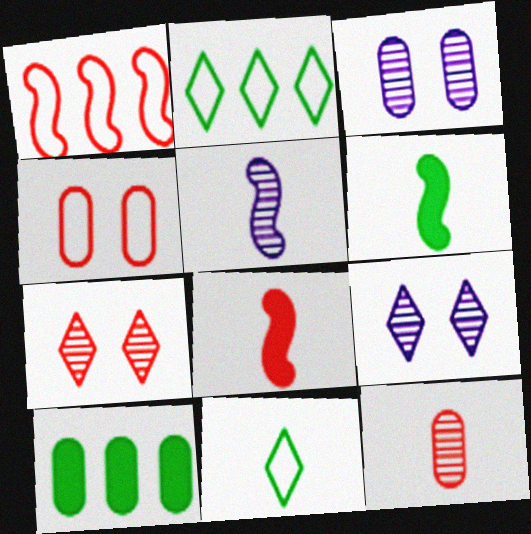[[2, 3, 8]]